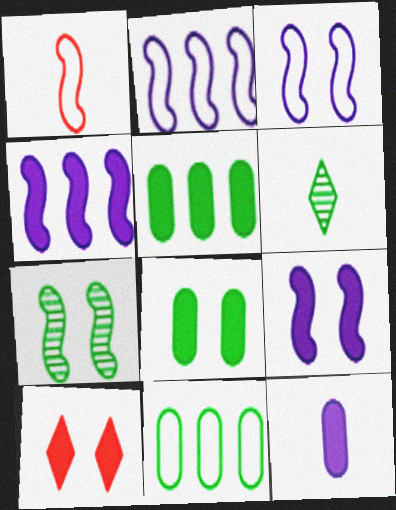[[1, 4, 7], 
[1, 6, 12], 
[8, 9, 10]]